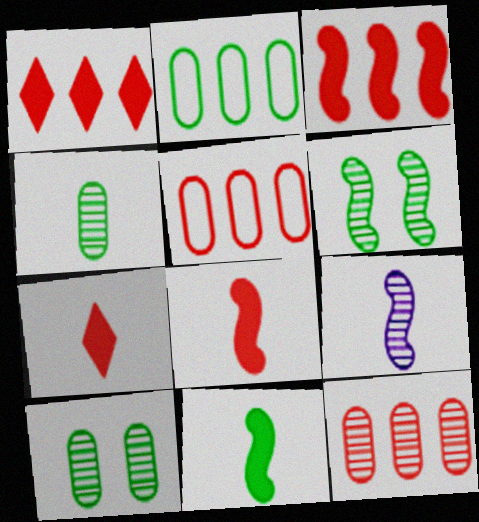[]